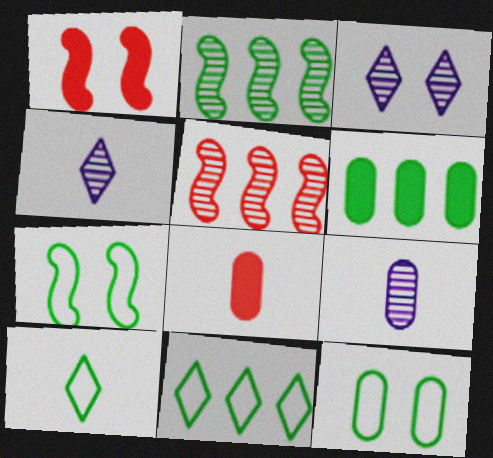[[1, 3, 12], 
[1, 9, 11], 
[2, 6, 11]]